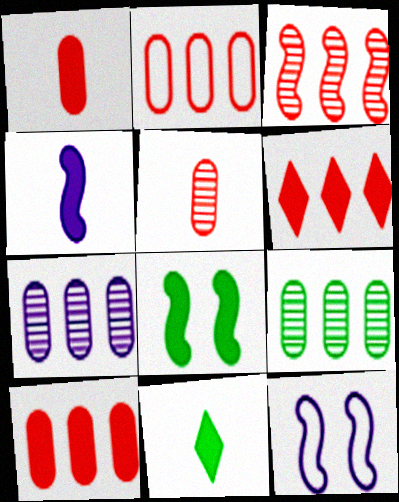[[1, 4, 11], 
[2, 3, 6]]